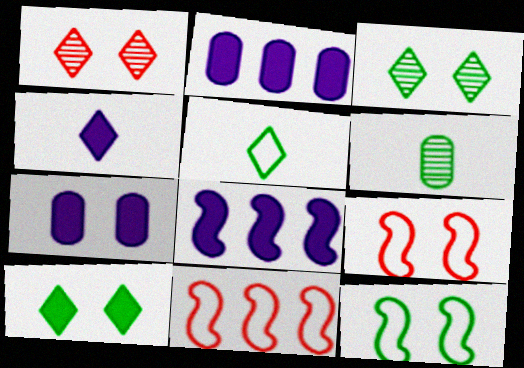[[1, 7, 12], 
[3, 7, 9], 
[4, 7, 8]]